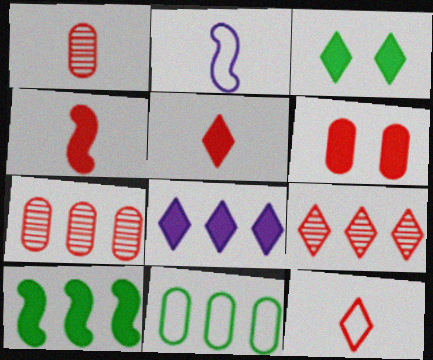[[1, 4, 12], 
[2, 3, 7], 
[3, 5, 8]]